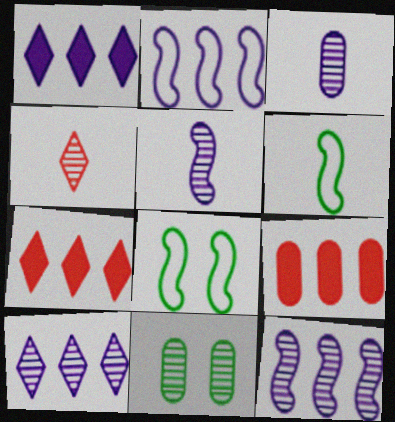[[3, 7, 8], 
[4, 11, 12]]